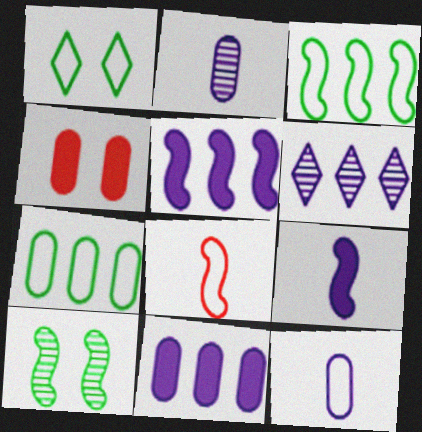[[2, 4, 7], 
[5, 8, 10]]